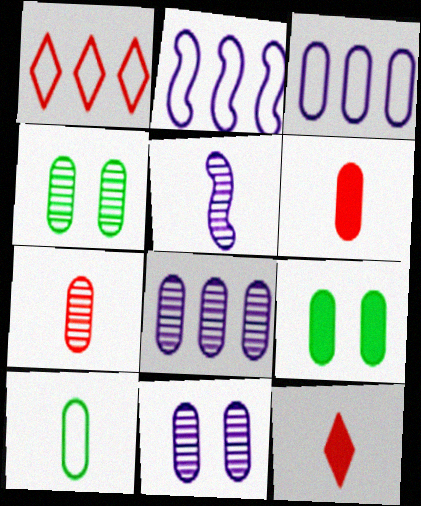[[1, 5, 9], 
[2, 4, 12], 
[3, 4, 6], 
[3, 7, 9], 
[4, 7, 8], 
[5, 10, 12]]